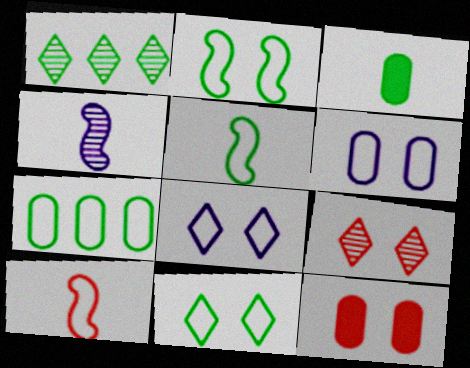[[1, 2, 3], 
[5, 7, 11], 
[7, 8, 10]]